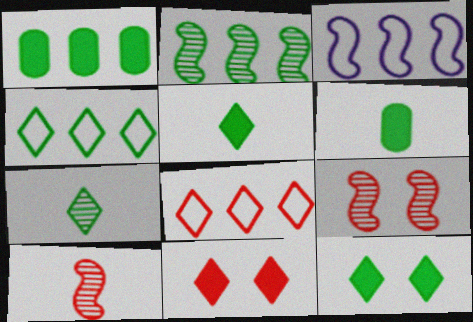[[1, 2, 4], 
[4, 7, 12]]